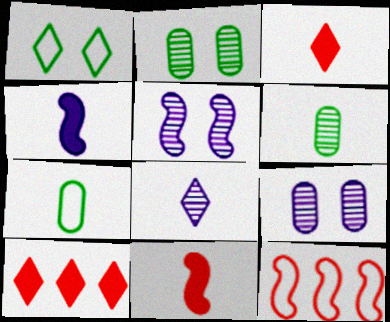[[1, 8, 10], 
[5, 7, 10], 
[7, 8, 11]]